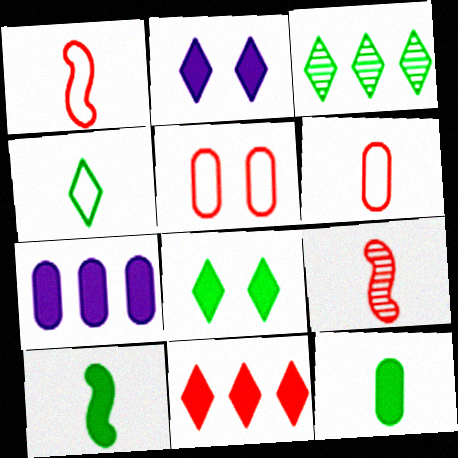[[3, 4, 8], 
[5, 9, 11]]